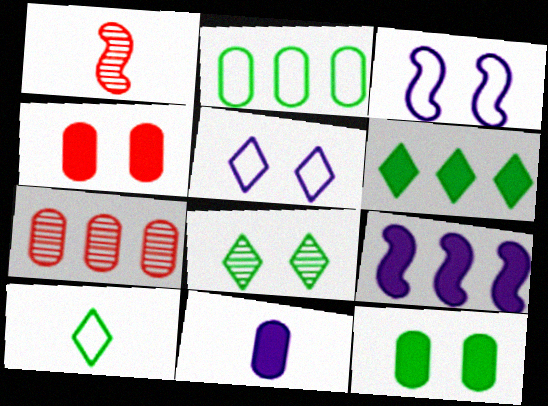[[1, 10, 11], 
[3, 4, 8], 
[6, 8, 10]]